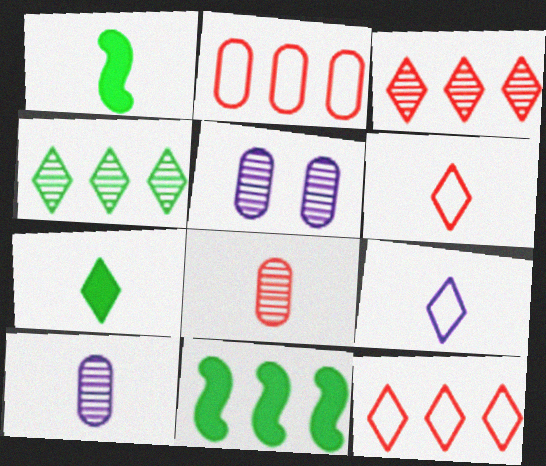[[1, 5, 12], 
[1, 6, 10], 
[1, 8, 9], 
[5, 6, 11]]